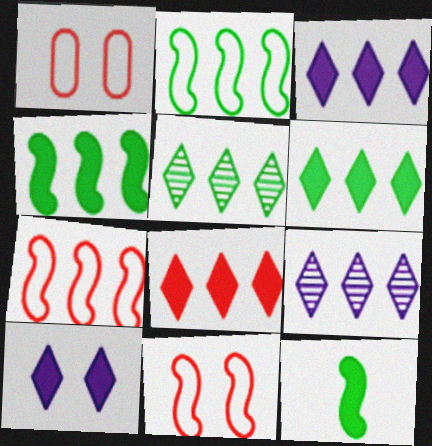[[1, 9, 12], 
[3, 6, 8]]